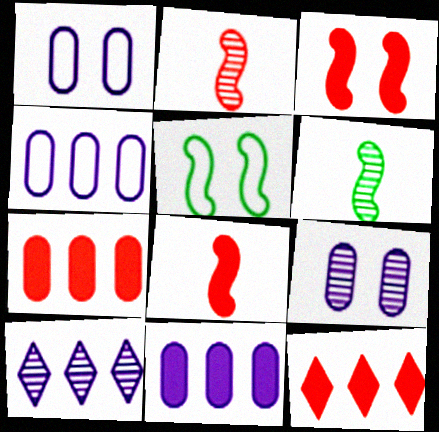[[1, 6, 12]]